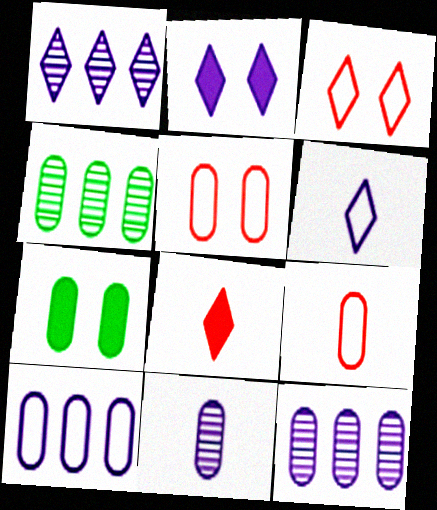[[1, 2, 6], 
[7, 9, 12]]